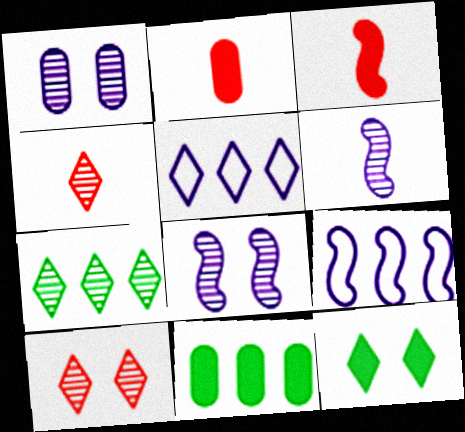[[4, 5, 12]]